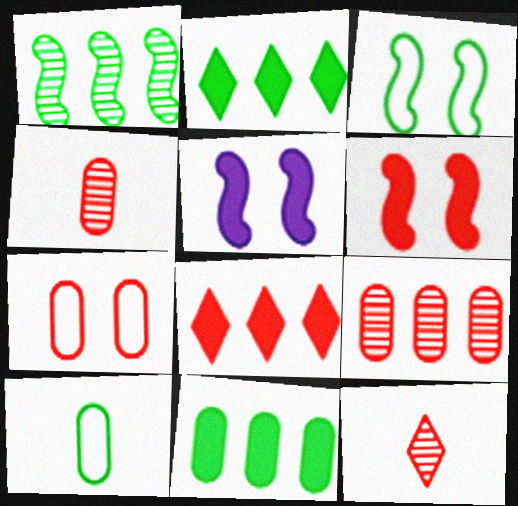[]